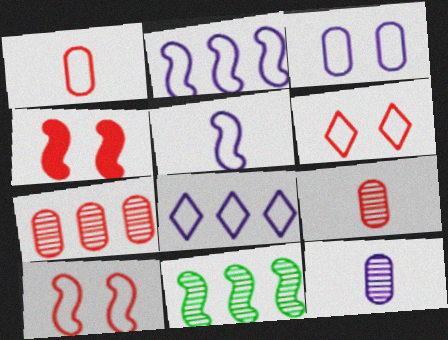[[3, 5, 8], 
[4, 5, 11]]